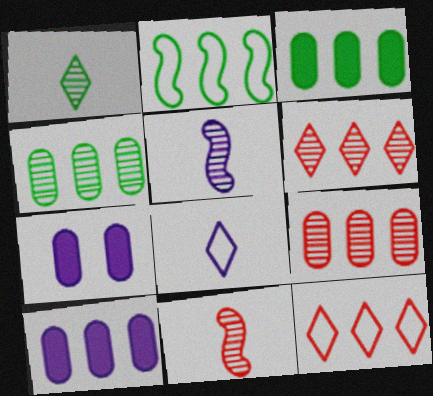[[2, 6, 10]]